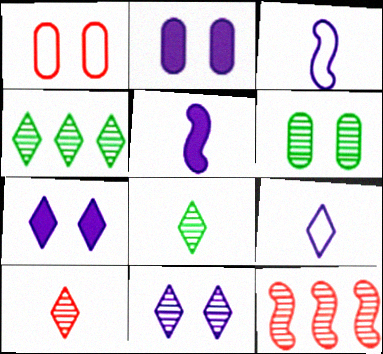[[1, 2, 6], 
[1, 4, 5], 
[4, 10, 11]]